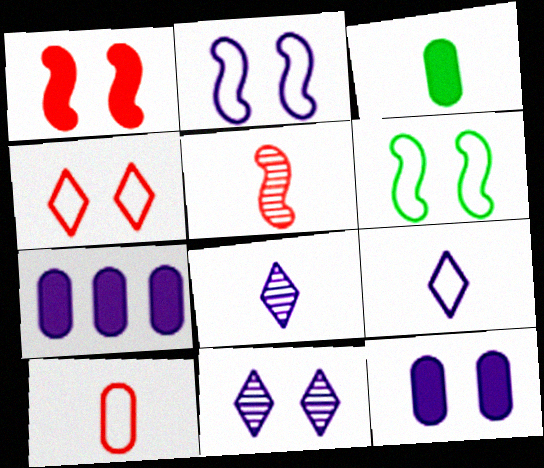[[2, 7, 8], 
[2, 11, 12], 
[3, 5, 9]]